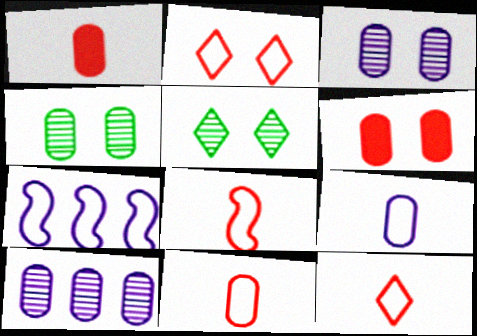[[1, 5, 7], 
[8, 11, 12]]